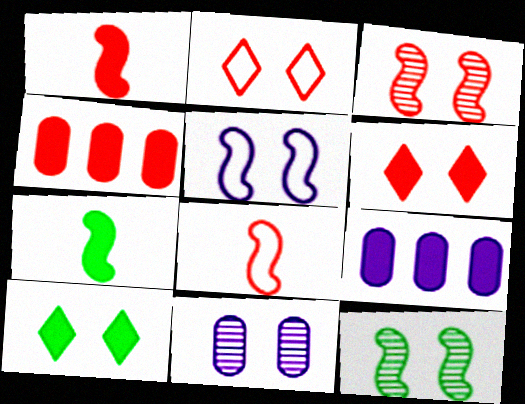[[1, 4, 6], 
[1, 9, 10], 
[6, 7, 9]]